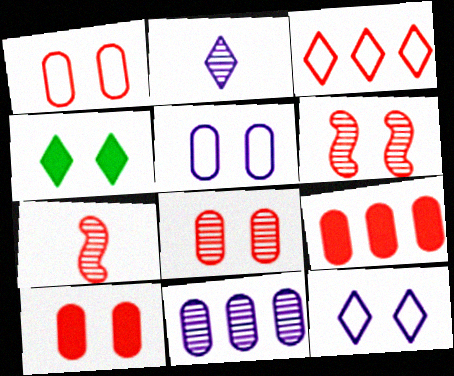[[1, 8, 10], 
[2, 3, 4], 
[3, 7, 10], 
[4, 5, 6]]